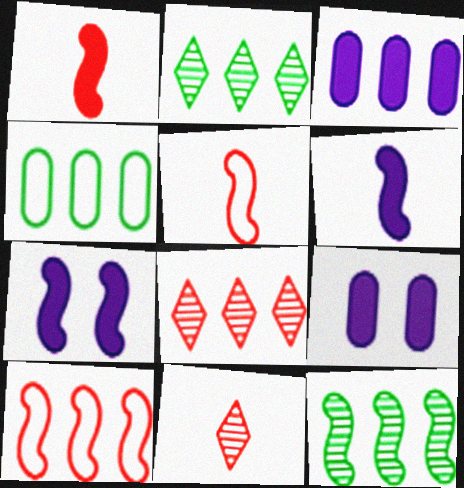[[2, 3, 10], 
[2, 5, 9], 
[4, 7, 11], 
[5, 7, 12]]